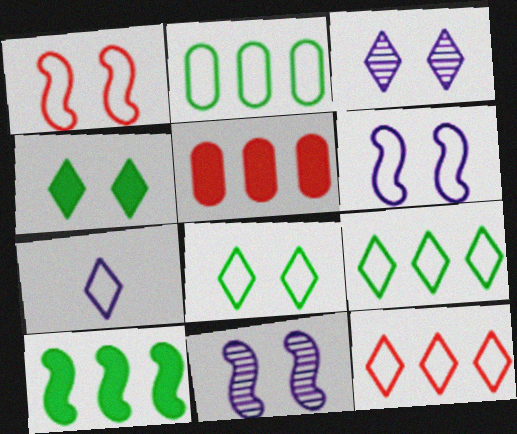[[1, 2, 7], 
[7, 8, 12]]